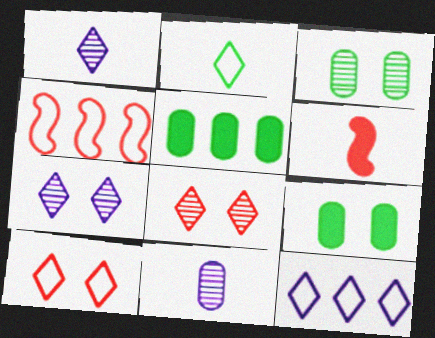[[1, 4, 9], 
[2, 6, 11], 
[2, 10, 12], 
[3, 6, 12]]